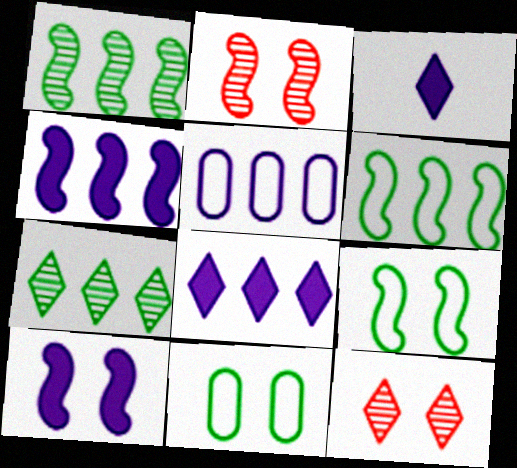[[2, 9, 10], 
[10, 11, 12]]